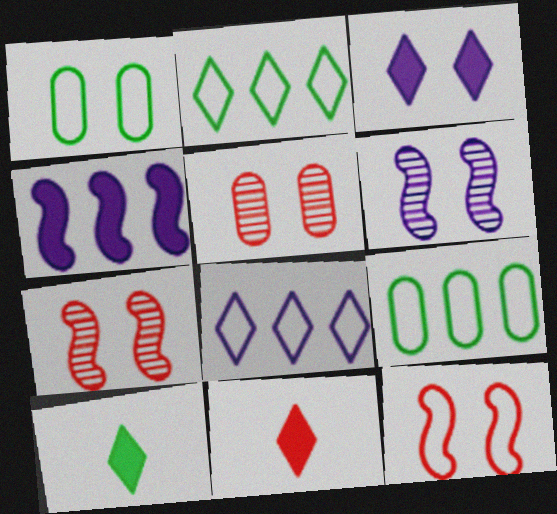[[1, 3, 7], 
[6, 9, 11]]